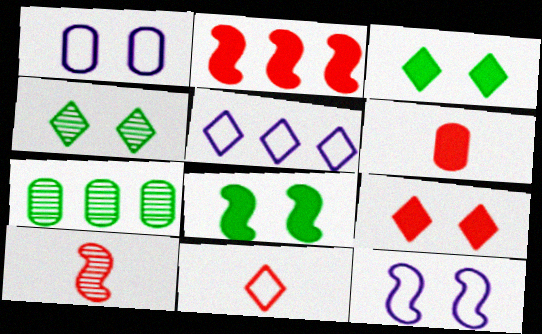[[1, 6, 7], 
[2, 5, 7], 
[2, 6, 9], 
[6, 10, 11]]